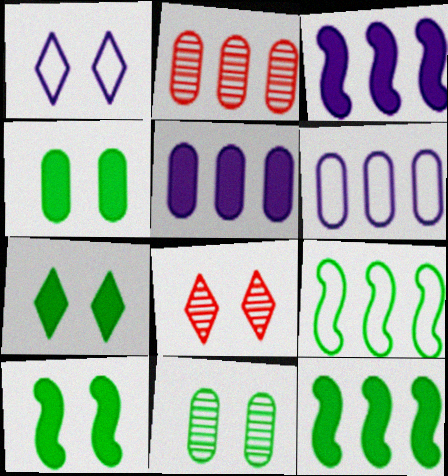[[1, 7, 8], 
[4, 7, 10]]